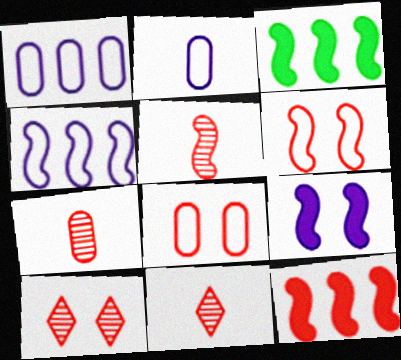[[2, 3, 10], 
[5, 6, 12], 
[5, 7, 11], 
[8, 11, 12]]